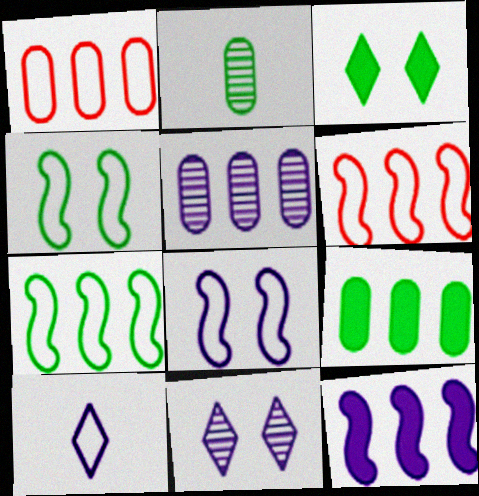[[1, 4, 10], 
[1, 5, 9], 
[2, 3, 7]]